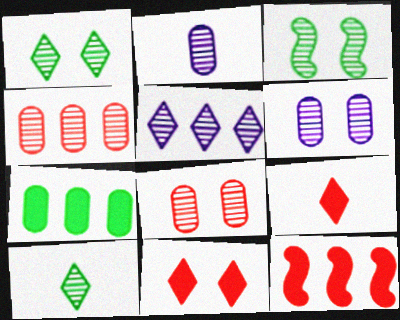[]